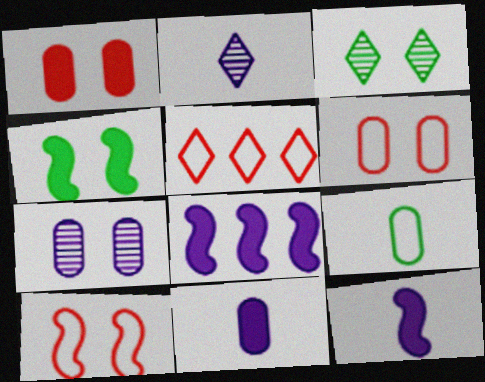[]